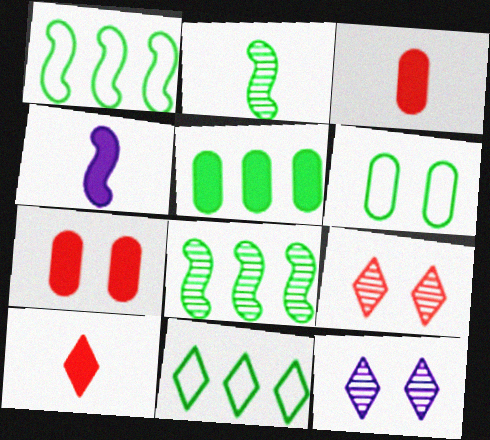[[1, 3, 12], 
[5, 8, 11], 
[10, 11, 12]]